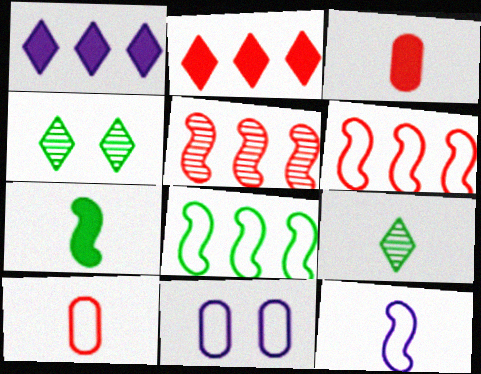[[3, 9, 12]]